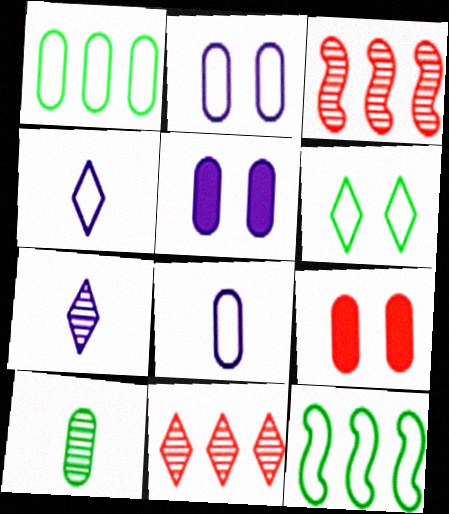[[7, 9, 12]]